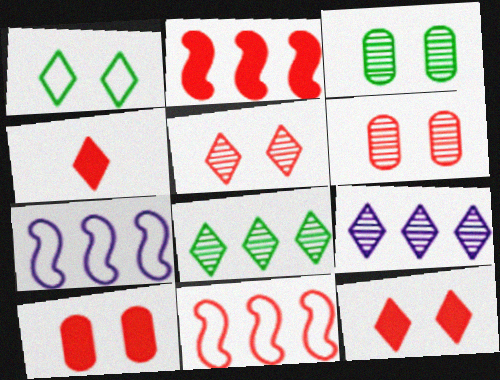[[1, 4, 9], 
[2, 4, 10], 
[3, 4, 7], 
[4, 6, 11]]